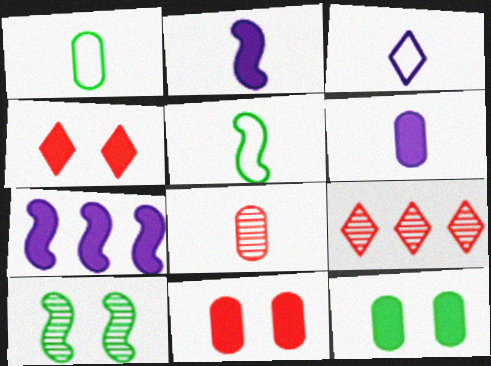[[1, 6, 8]]